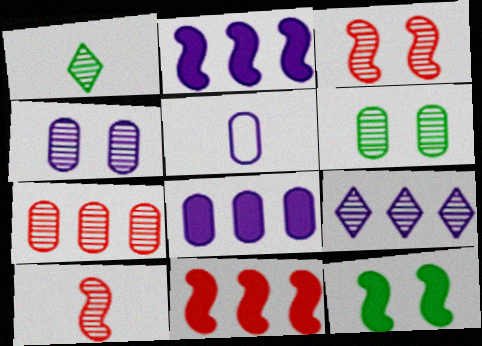[[4, 5, 8], 
[6, 9, 10]]